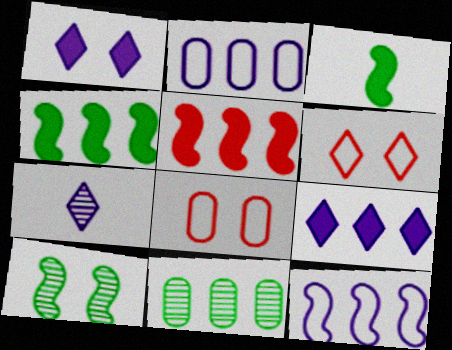[[1, 8, 10], 
[4, 7, 8]]